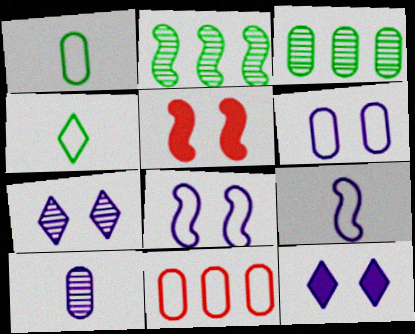[[1, 6, 11], 
[2, 5, 9], 
[4, 8, 11]]